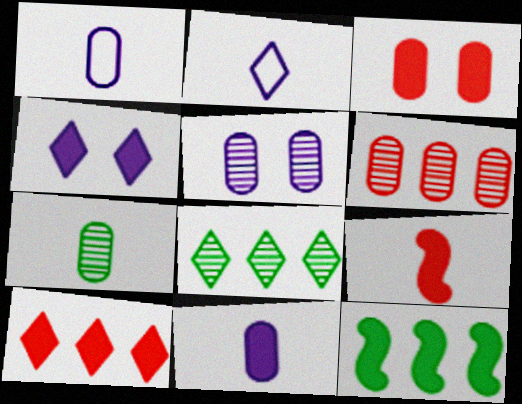[[2, 7, 9], 
[3, 9, 10], 
[5, 6, 7]]